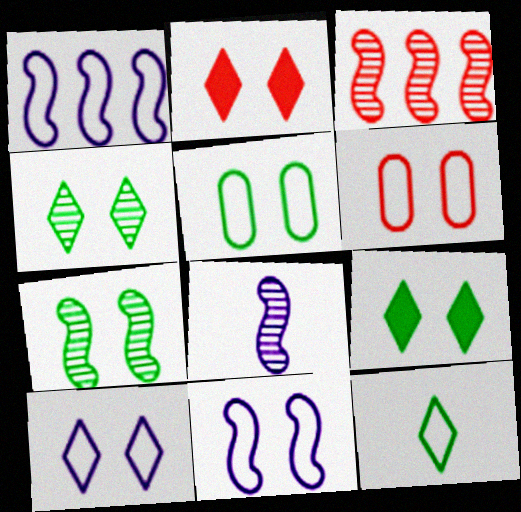[[1, 6, 12], 
[2, 4, 10], 
[3, 7, 8], 
[5, 7, 9]]